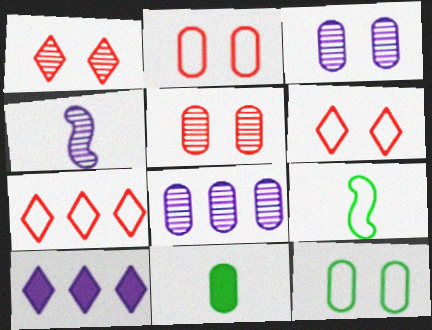[[2, 8, 11], 
[5, 9, 10]]